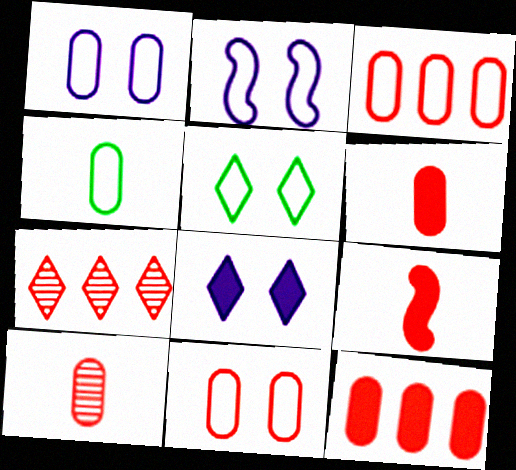[[1, 3, 4], 
[2, 5, 11], 
[7, 9, 11], 
[10, 11, 12]]